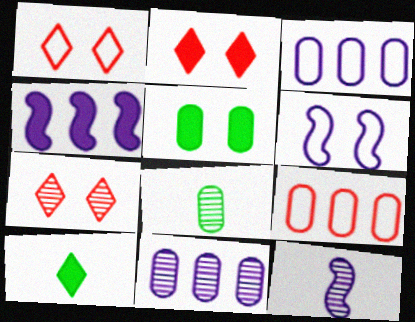[[1, 2, 7], 
[1, 4, 8], 
[4, 6, 12], 
[5, 6, 7]]